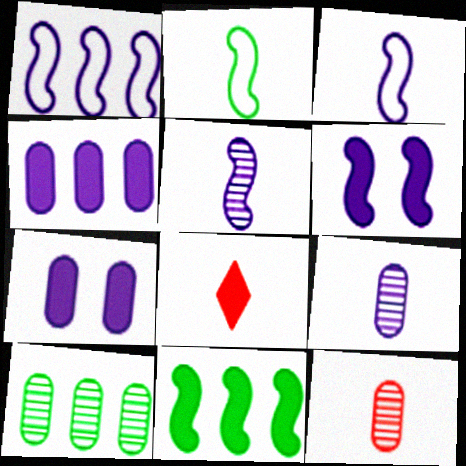[[1, 5, 6], 
[2, 8, 9], 
[7, 8, 11]]